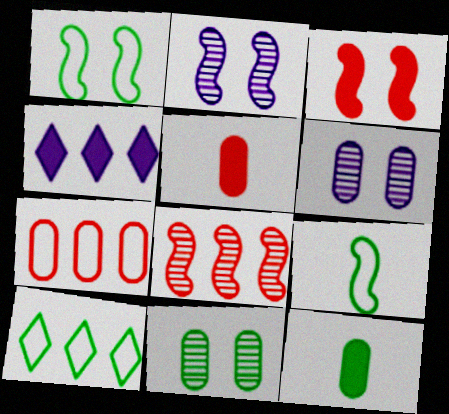[[1, 2, 3], 
[2, 5, 10], 
[3, 4, 12], 
[6, 7, 12]]